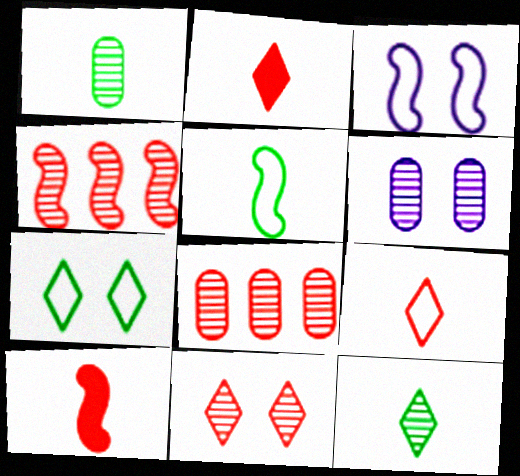[[1, 6, 8], 
[4, 6, 12]]